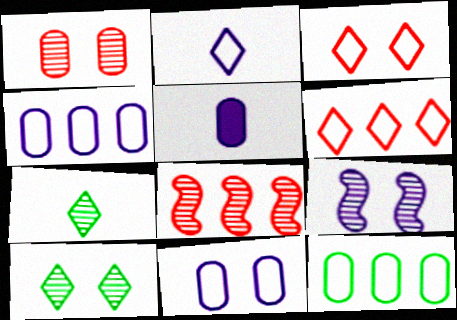[[1, 5, 12], 
[1, 9, 10]]